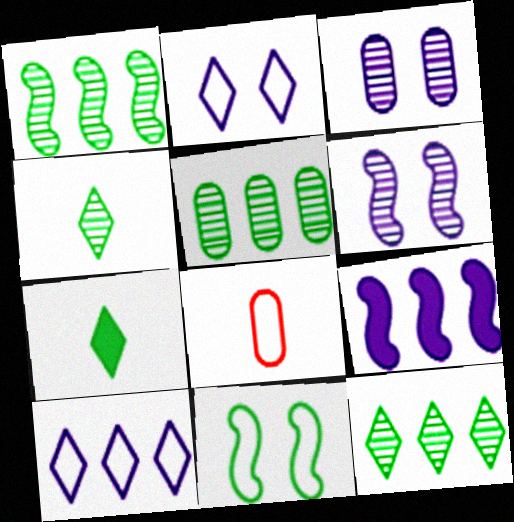[[1, 5, 12], 
[5, 7, 11], 
[8, 10, 11]]